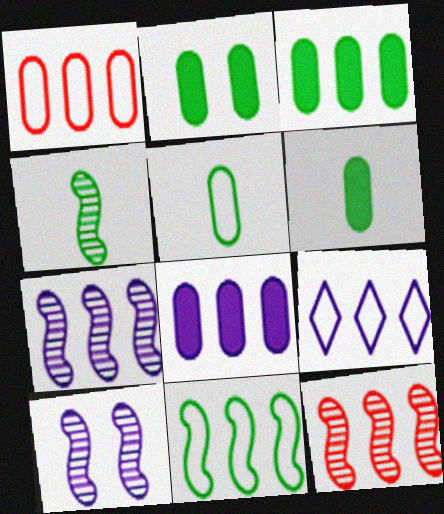[[1, 9, 11], 
[2, 3, 6], 
[3, 9, 12], 
[4, 10, 12], 
[7, 8, 9]]